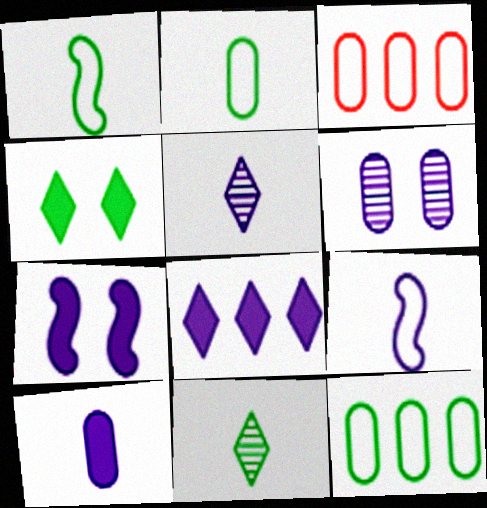[[3, 7, 11], 
[5, 9, 10], 
[6, 8, 9], 
[7, 8, 10]]